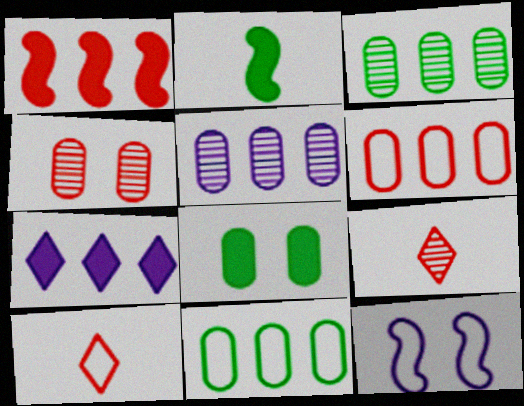[[1, 4, 10], 
[10, 11, 12]]